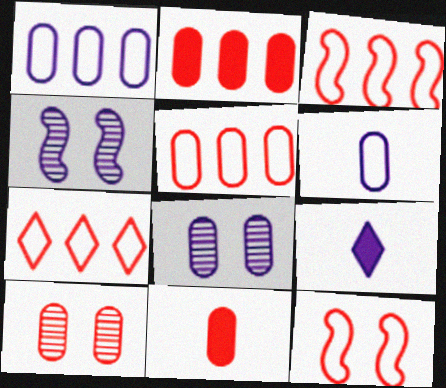[[1, 4, 9], 
[3, 5, 7], 
[5, 10, 11]]